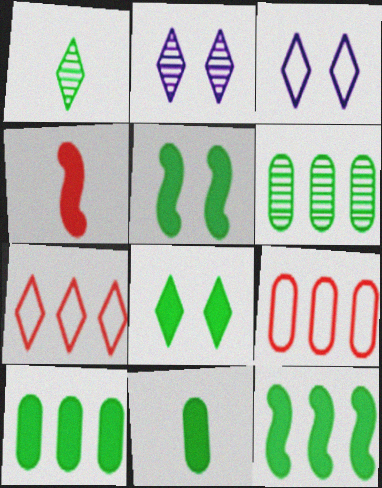[[3, 4, 6], 
[8, 11, 12]]